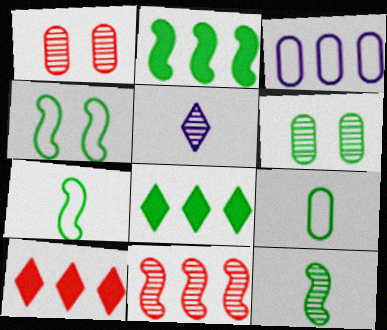[[2, 4, 12], 
[3, 8, 11], 
[5, 6, 11], 
[6, 7, 8]]